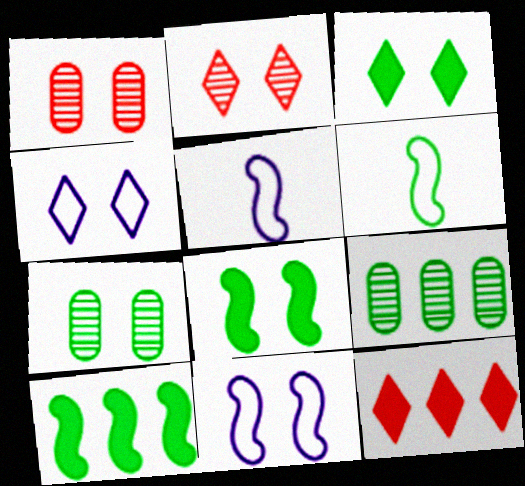[[1, 3, 11], 
[1, 4, 8], 
[2, 3, 4], 
[3, 6, 9], 
[5, 7, 12]]